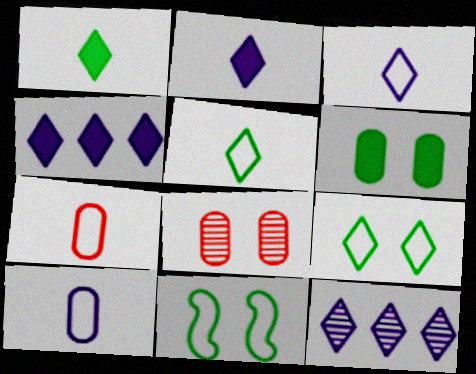[]